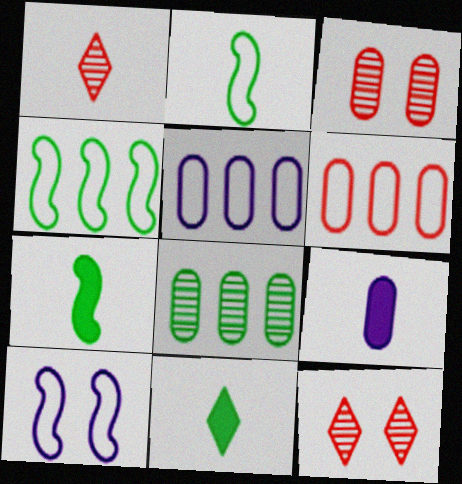[[1, 2, 9], 
[4, 9, 12], 
[5, 7, 12]]